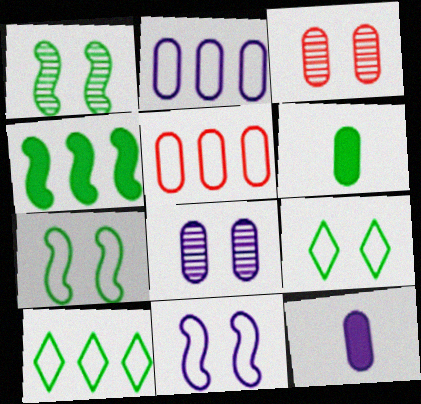[[1, 6, 10], 
[2, 3, 6], 
[2, 8, 12], 
[5, 6, 8]]